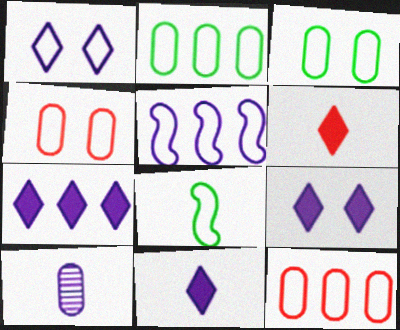[[1, 8, 12], 
[5, 9, 10], 
[6, 8, 10], 
[7, 9, 11]]